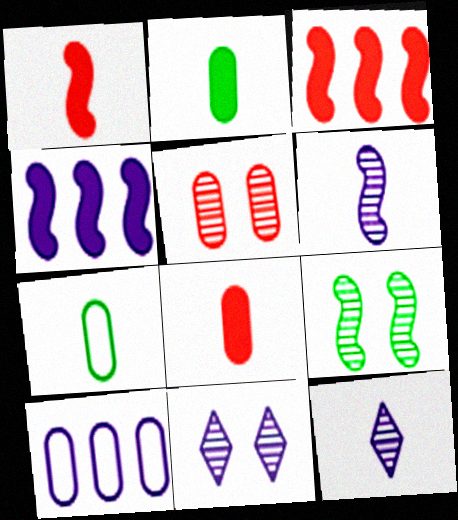[[1, 7, 12], 
[2, 5, 10], 
[3, 7, 11], 
[5, 9, 11]]